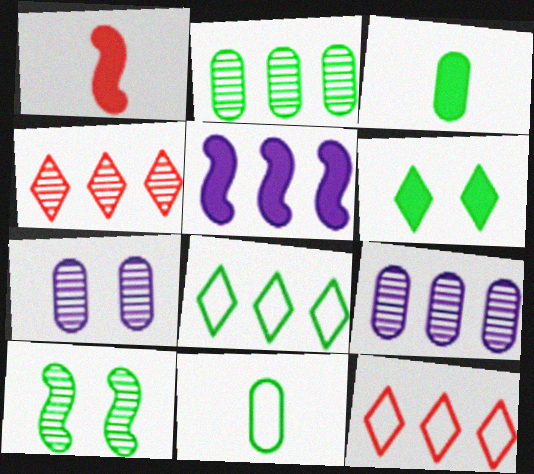[[1, 7, 8], 
[2, 5, 12], 
[3, 8, 10]]